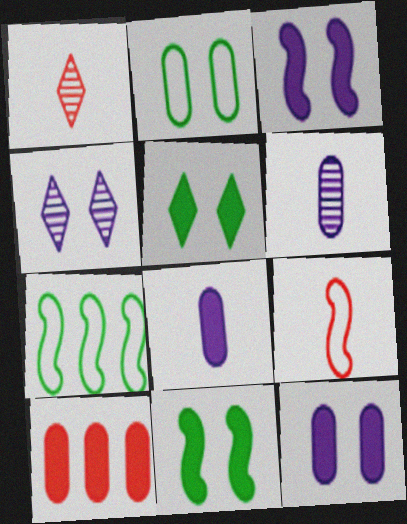[[1, 7, 12], 
[2, 6, 10]]